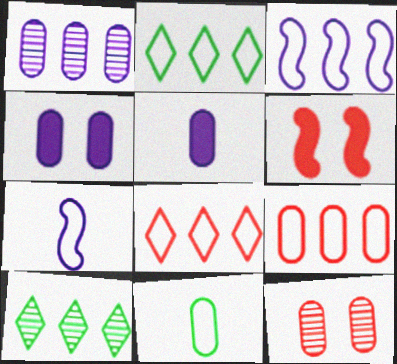[[2, 3, 9]]